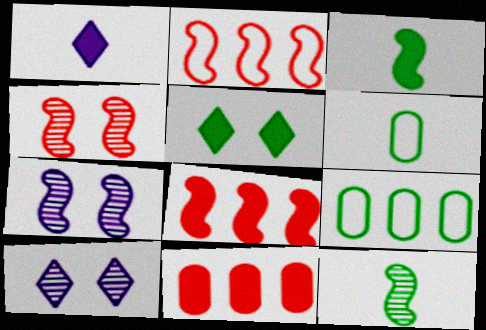[[1, 4, 9], 
[2, 3, 7], 
[5, 9, 12], 
[6, 8, 10]]